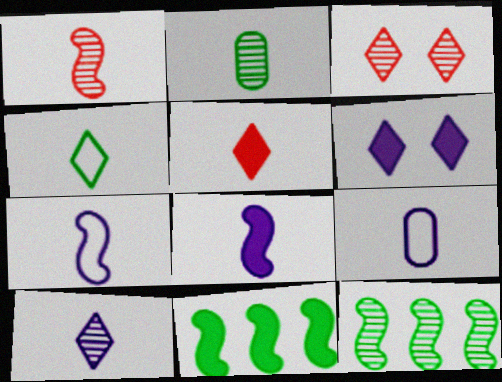[[1, 2, 10], 
[2, 5, 7], 
[3, 9, 11], 
[4, 5, 10], 
[8, 9, 10]]